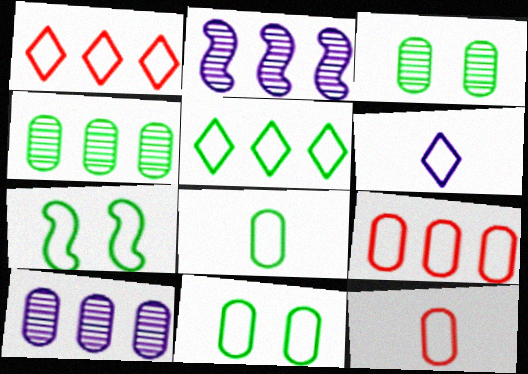[[5, 7, 8], 
[6, 7, 9]]